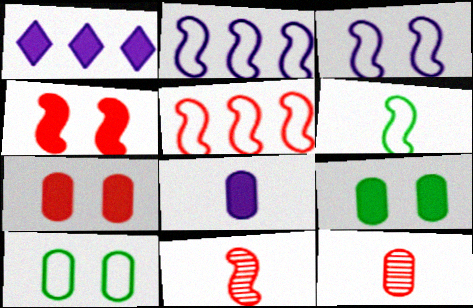[[1, 10, 11], 
[3, 5, 6], 
[4, 5, 11]]